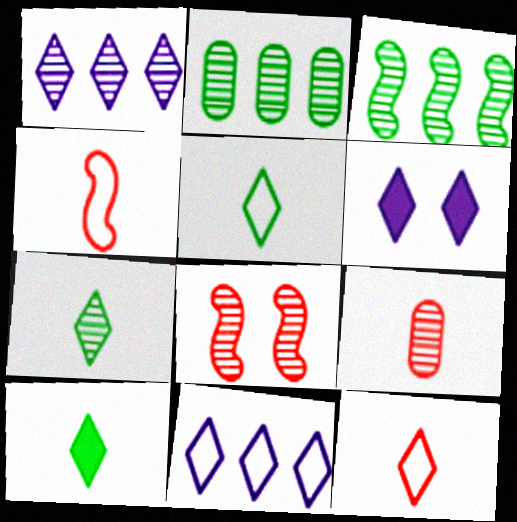[[2, 4, 6], 
[5, 7, 10]]